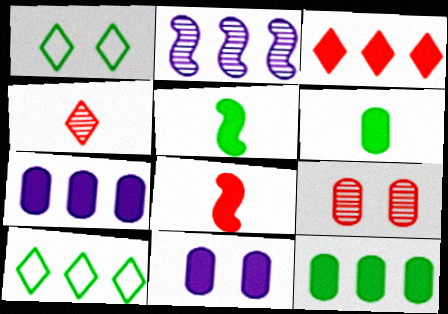[[3, 5, 11]]